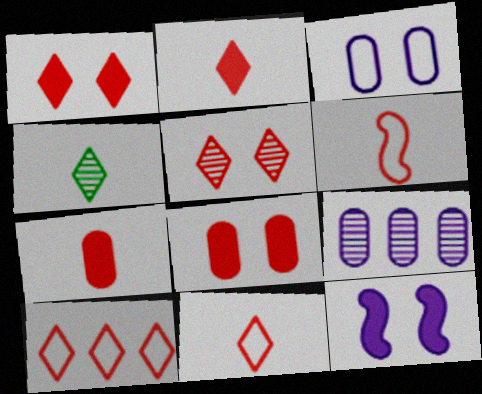[[2, 5, 10]]